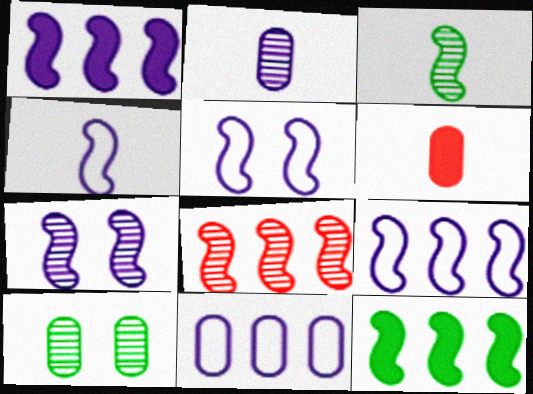[[1, 4, 7], 
[3, 7, 8], 
[4, 5, 9], 
[6, 10, 11], 
[8, 9, 12]]